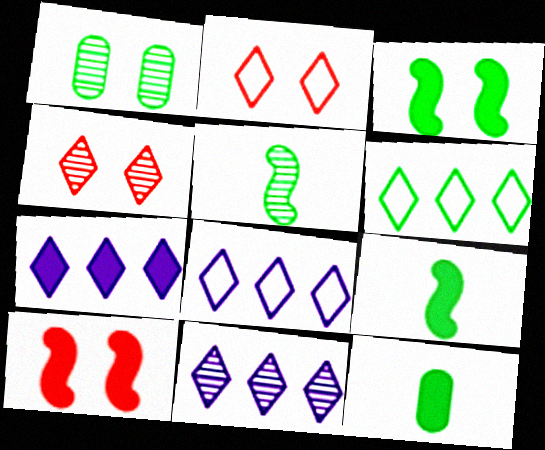[[1, 6, 9], 
[7, 8, 11], 
[7, 10, 12]]